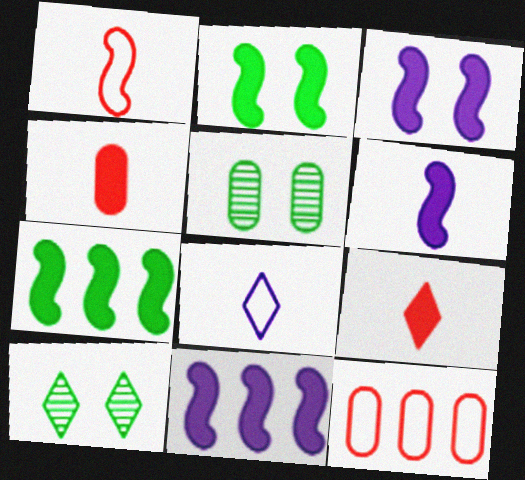[[3, 6, 11], 
[6, 10, 12]]